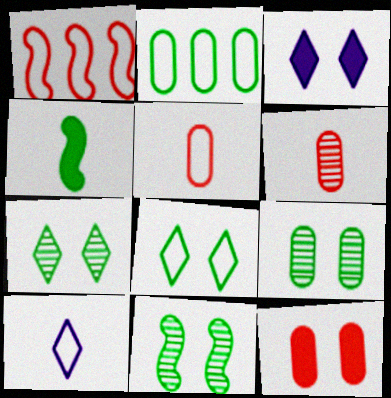[[2, 4, 7], 
[4, 6, 10], 
[7, 9, 11]]